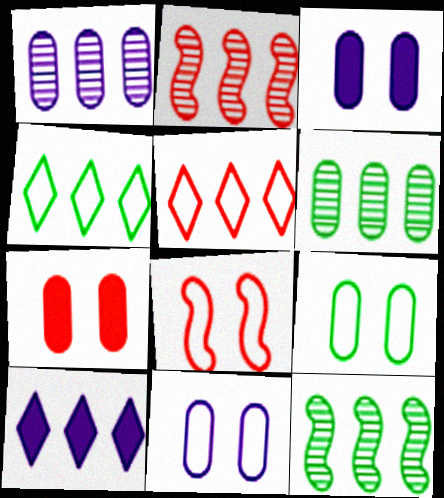[]